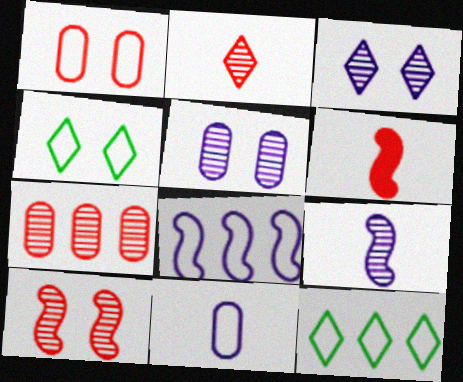[[2, 7, 10], 
[5, 6, 12]]